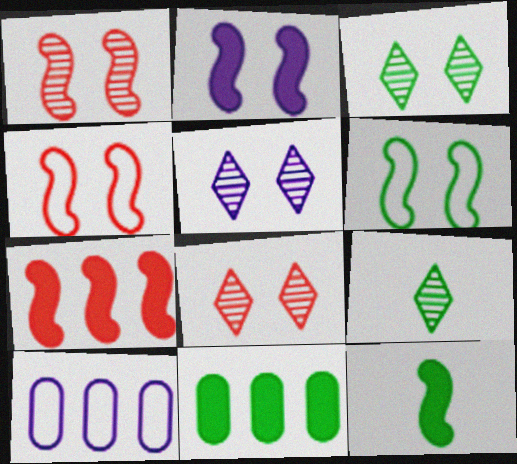[[1, 2, 6], 
[2, 7, 12], 
[3, 5, 8], 
[6, 9, 11], 
[8, 10, 12]]